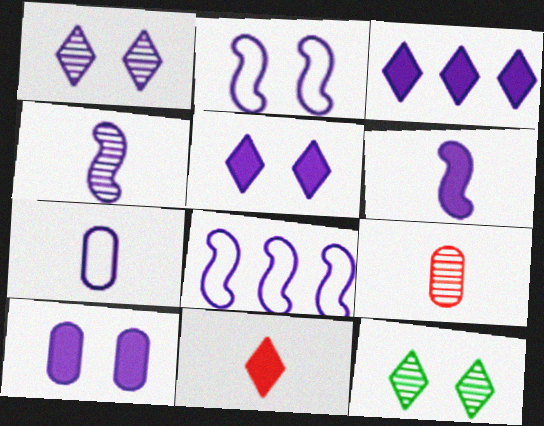[[1, 2, 10], 
[3, 6, 10]]